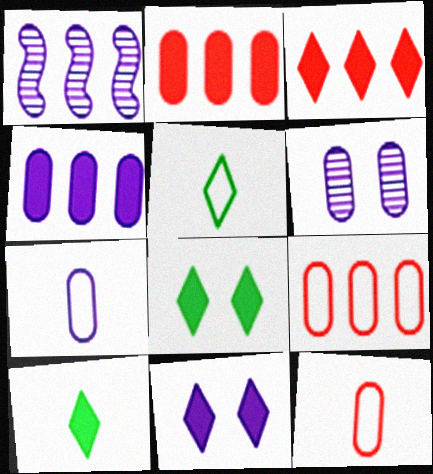[[1, 7, 11], 
[1, 8, 12], 
[3, 10, 11], 
[4, 6, 7]]